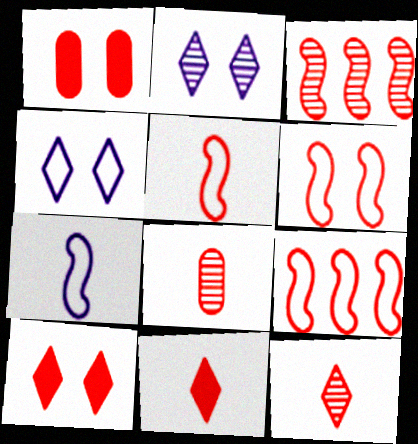[[1, 9, 12], 
[5, 6, 9], 
[5, 8, 11], 
[8, 9, 10]]